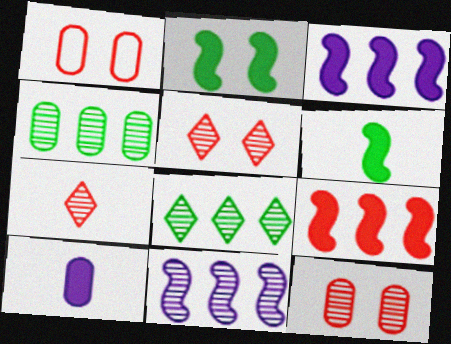[[1, 4, 10], 
[1, 7, 9]]